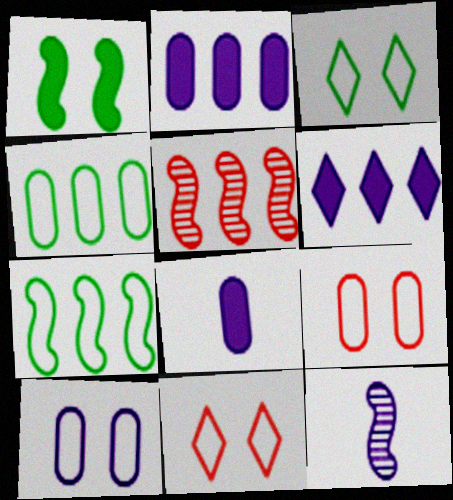[[3, 5, 8], 
[4, 5, 6], 
[6, 10, 12]]